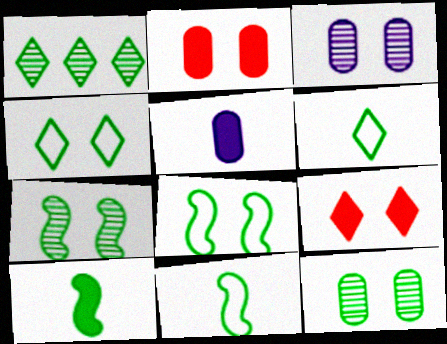[[3, 8, 9]]